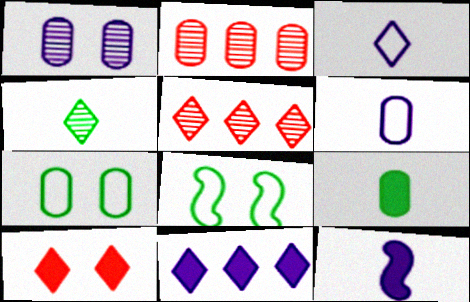[[1, 8, 10], 
[5, 7, 12]]